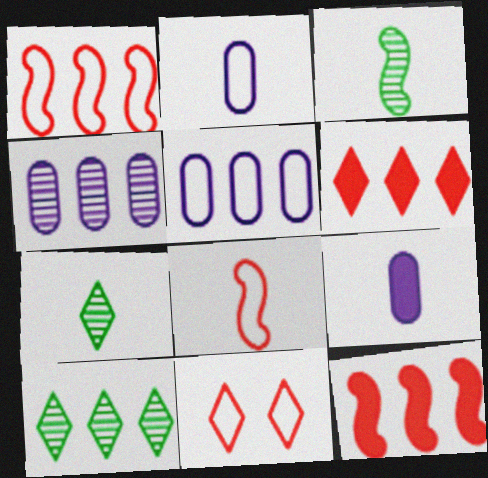[[5, 10, 12], 
[7, 8, 9]]